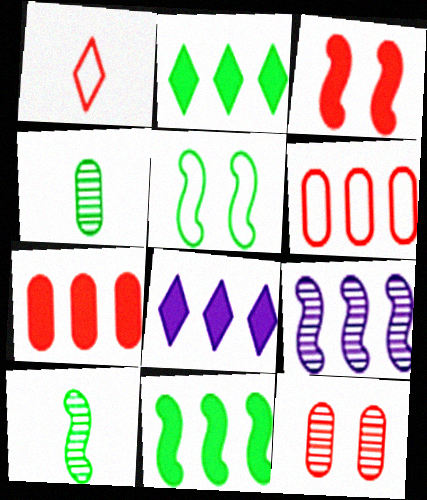[[2, 4, 5], 
[2, 6, 9], 
[5, 10, 11], 
[7, 8, 11]]